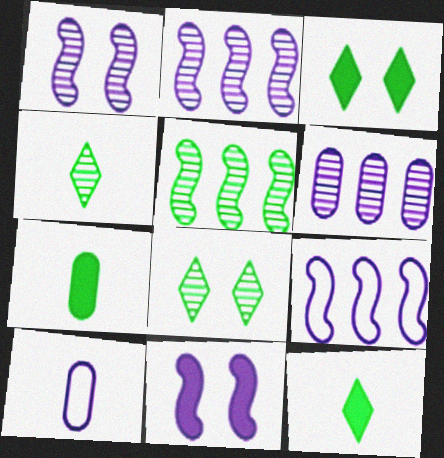[]